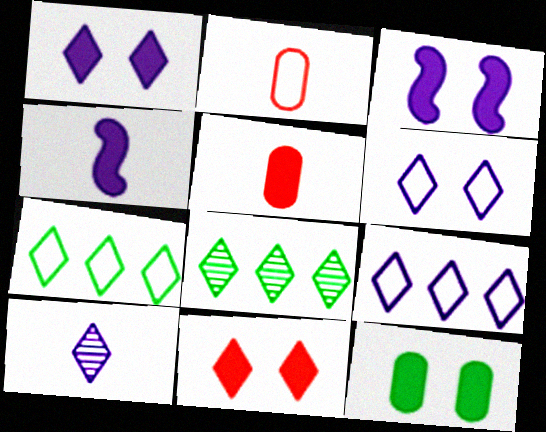[[1, 9, 10], 
[2, 3, 8], 
[3, 11, 12], 
[7, 10, 11]]